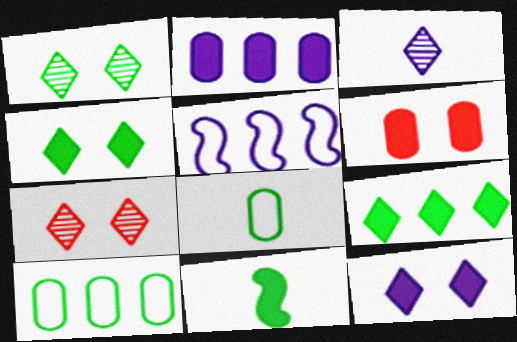[[1, 10, 11]]